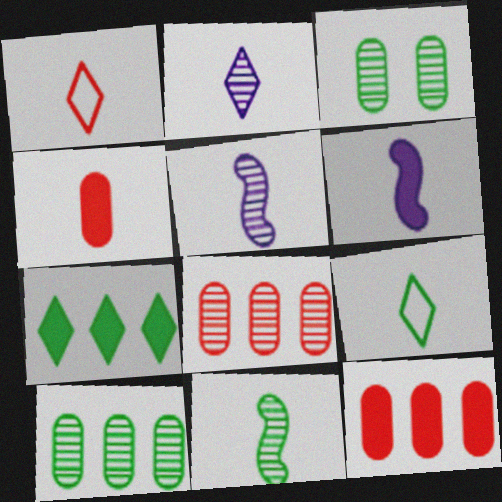[[4, 5, 9]]